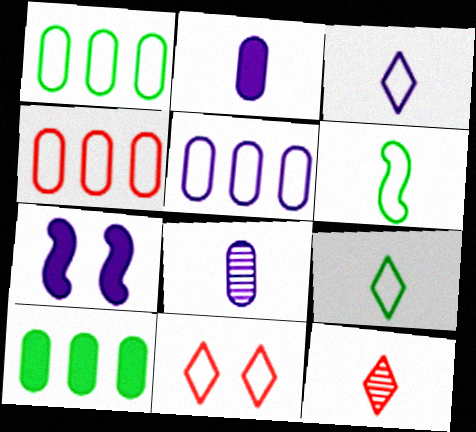[[1, 4, 5], 
[1, 7, 12], 
[2, 6, 12], 
[5, 6, 11]]